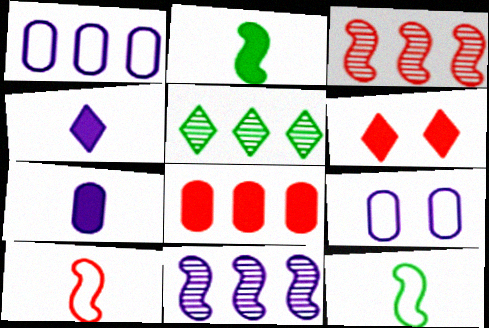[[4, 9, 11]]